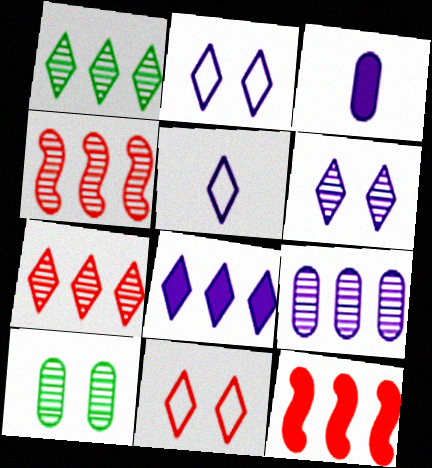[[1, 4, 9], 
[5, 6, 8], 
[5, 10, 12]]